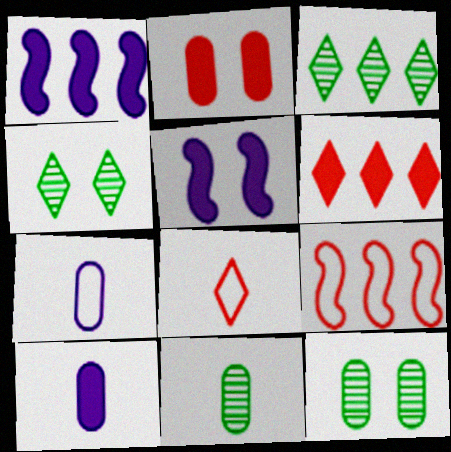[[1, 8, 12], 
[4, 9, 10]]